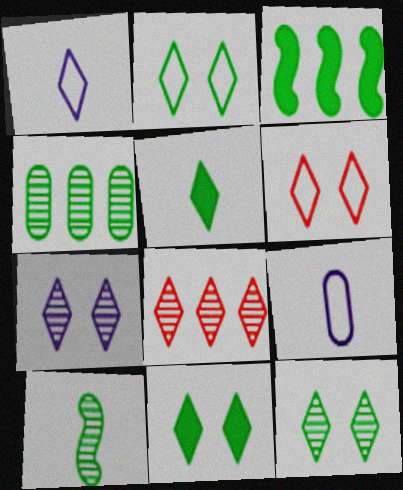[[1, 8, 11], 
[2, 11, 12], 
[4, 10, 12], 
[6, 7, 11]]